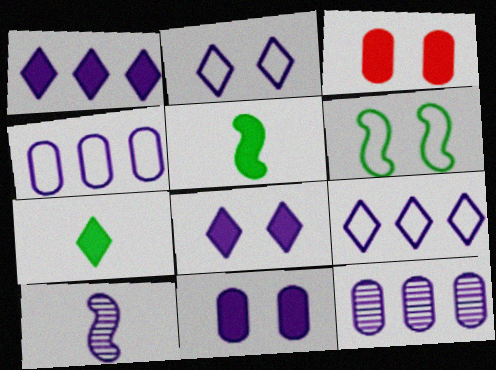[[1, 3, 5], 
[4, 8, 10], 
[9, 10, 11]]